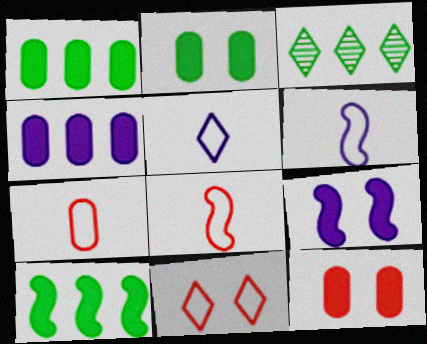[[3, 6, 12], 
[3, 7, 9]]